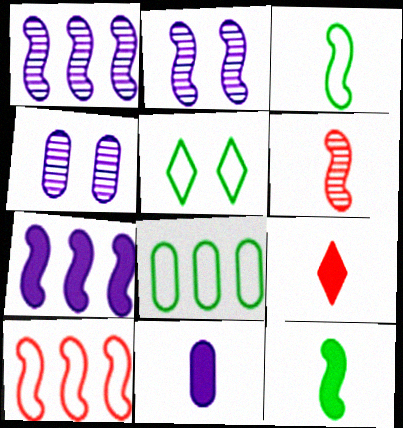[[2, 8, 9], 
[2, 10, 12], 
[3, 5, 8], 
[9, 11, 12]]